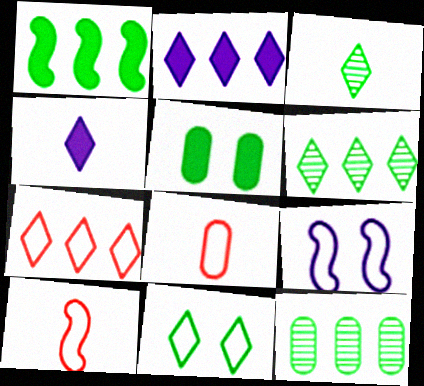[[2, 6, 7]]